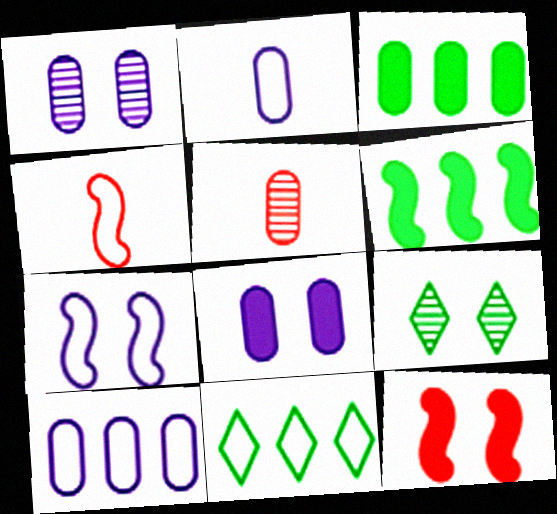[]